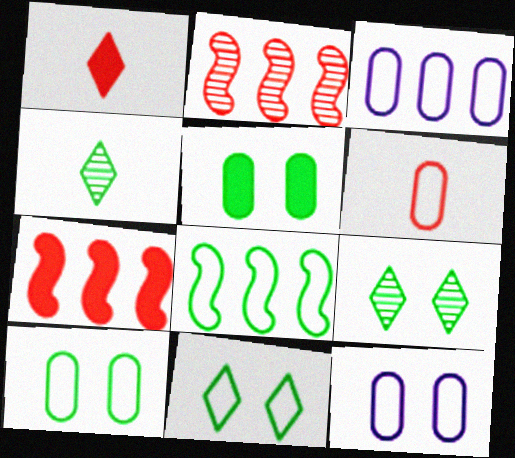[[3, 6, 10], 
[4, 5, 8], 
[4, 7, 12]]